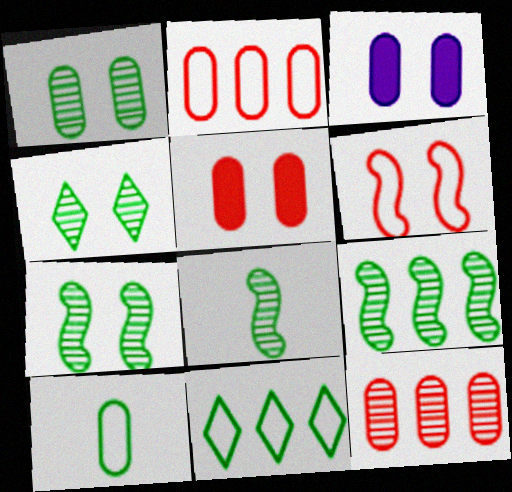[[1, 4, 7], 
[3, 4, 6], 
[3, 10, 12], 
[7, 8, 9]]